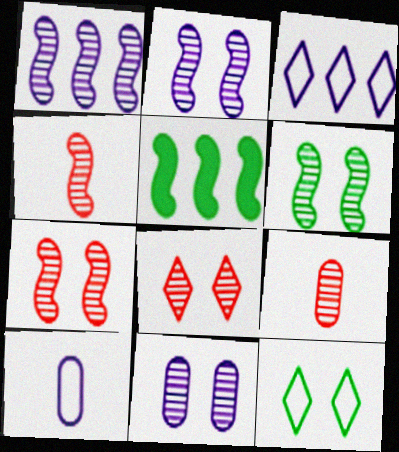[[1, 4, 6], 
[2, 6, 7], 
[5, 8, 10], 
[6, 8, 11]]